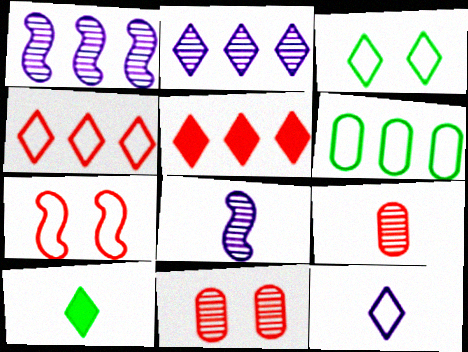[[1, 5, 6], 
[3, 4, 12], 
[5, 7, 9], 
[6, 7, 12]]